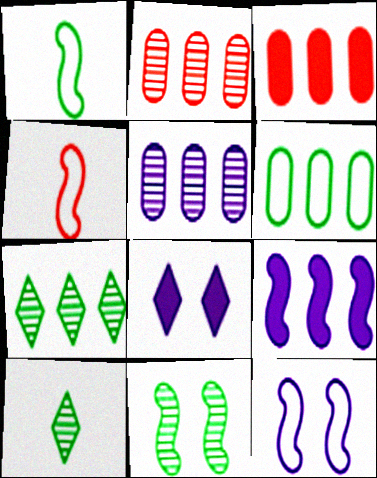[[1, 2, 8], 
[3, 5, 6], 
[3, 10, 12], 
[4, 9, 11]]